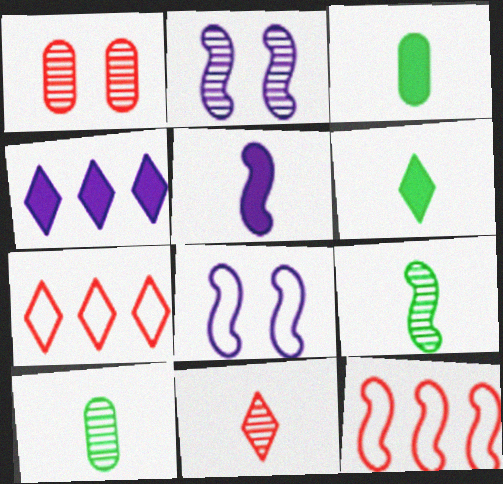[[2, 3, 7]]